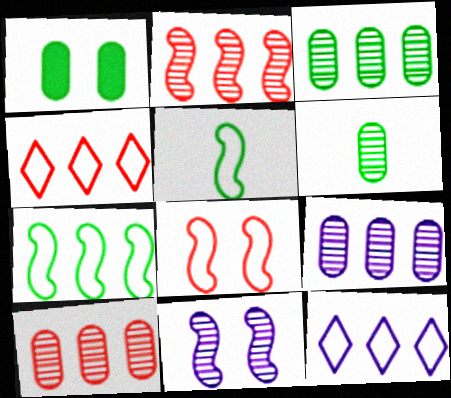[[3, 9, 10]]